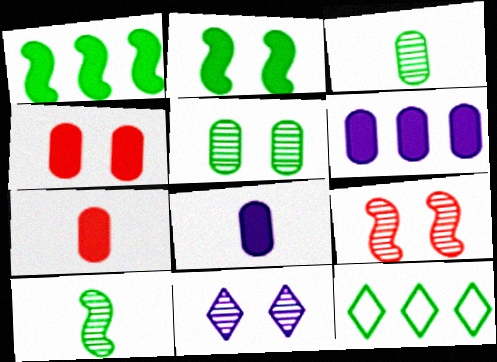[[2, 3, 12], 
[5, 9, 11], 
[8, 9, 12]]